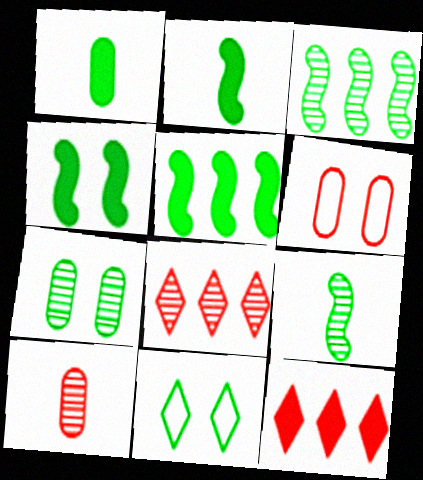[[1, 3, 11], 
[2, 4, 5], 
[4, 7, 11]]